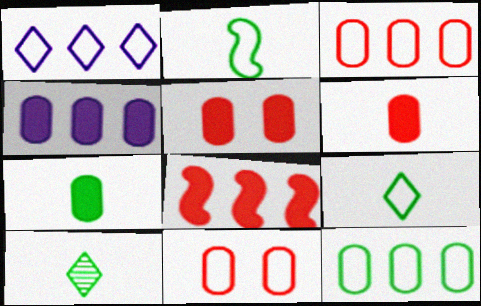[[1, 2, 11], 
[2, 7, 10], 
[4, 5, 7]]